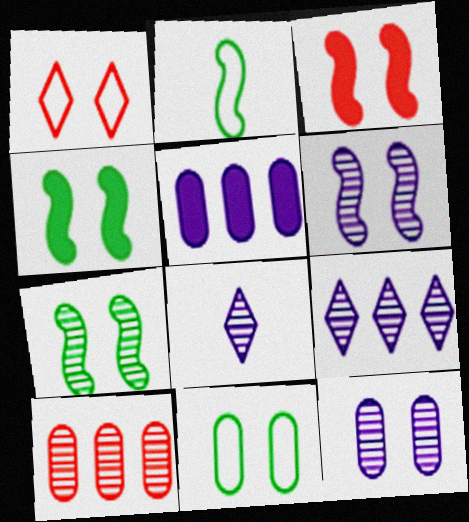[[1, 4, 12], 
[7, 8, 10]]